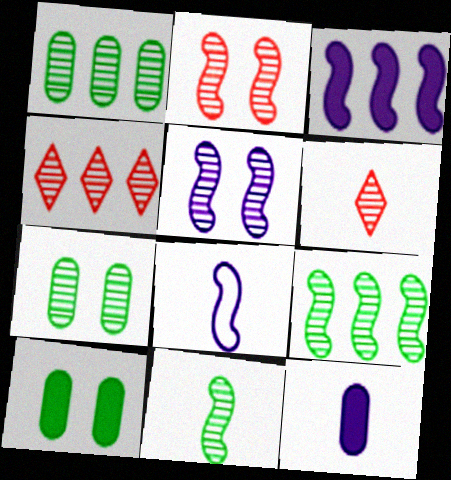[[1, 5, 6], 
[3, 5, 8], 
[4, 8, 10]]